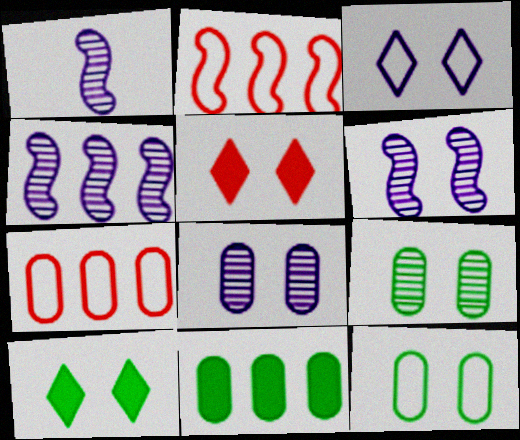[[1, 4, 6], 
[1, 7, 10], 
[5, 6, 12]]